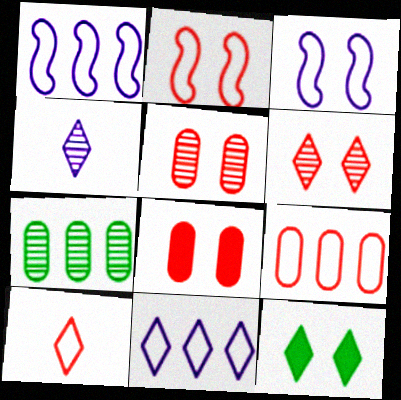[[2, 6, 8], 
[2, 9, 10], 
[3, 5, 12]]